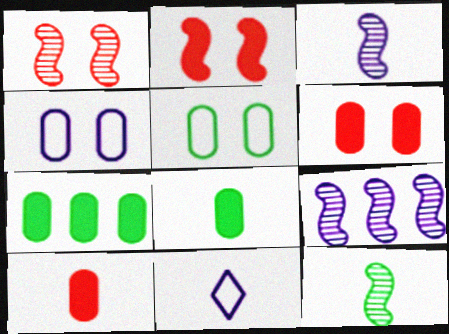[[1, 7, 11], 
[1, 9, 12], 
[10, 11, 12]]